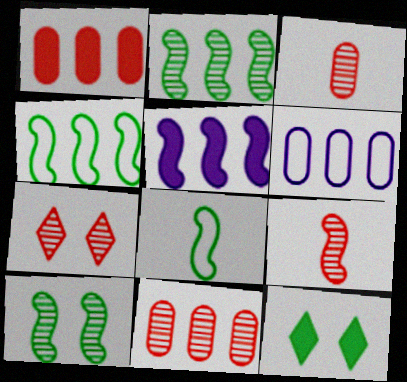[[6, 9, 12], 
[7, 9, 11]]